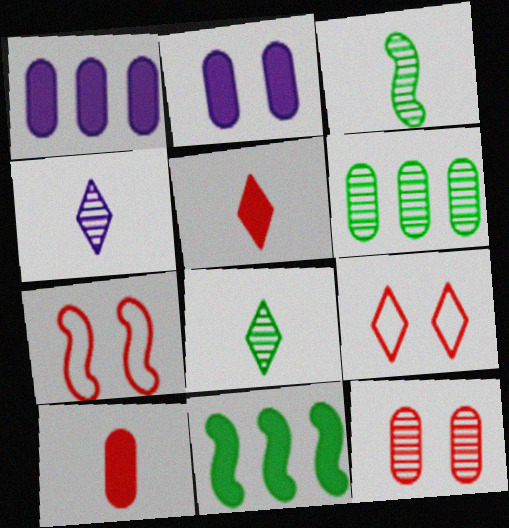[[1, 3, 9], 
[1, 7, 8], 
[2, 5, 11]]